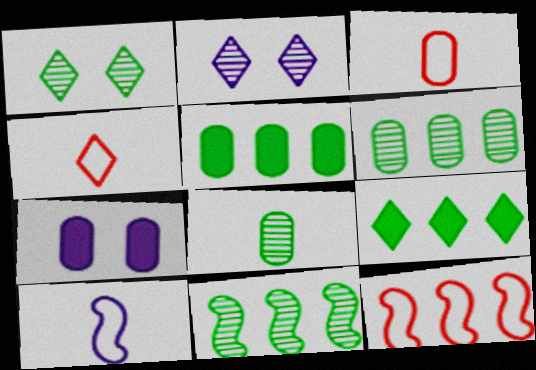[[1, 8, 11], 
[2, 4, 9], 
[3, 6, 7], 
[4, 7, 11]]